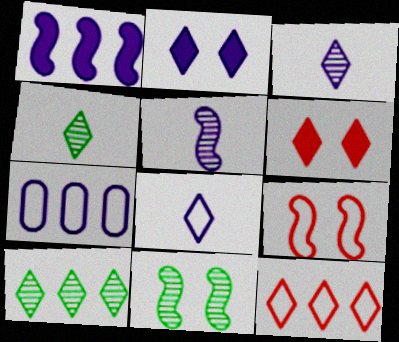[[2, 4, 12], 
[2, 5, 7], 
[6, 8, 10]]